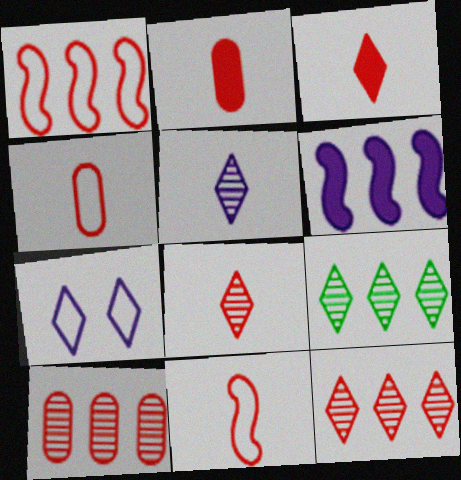[[2, 8, 11], 
[3, 7, 9]]